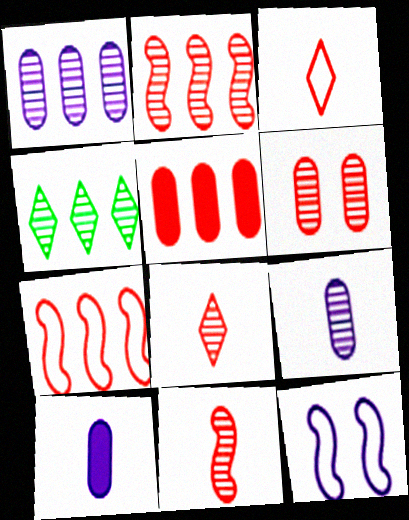[[1, 2, 4], 
[2, 6, 8]]